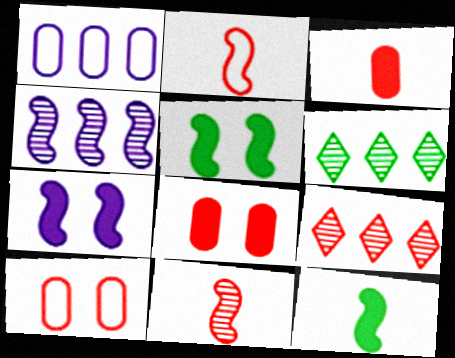[[2, 4, 5], 
[2, 8, 9]]